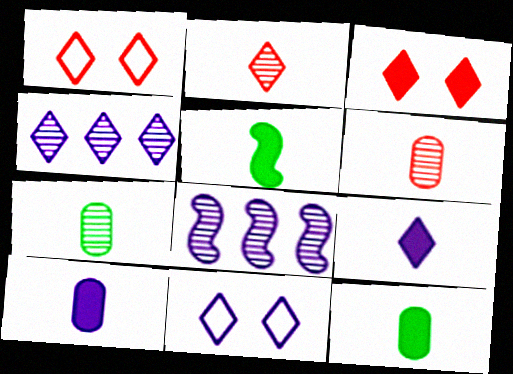[[1, 8, 12], 
[4, 9, 11], 
[8, 10, 11]]